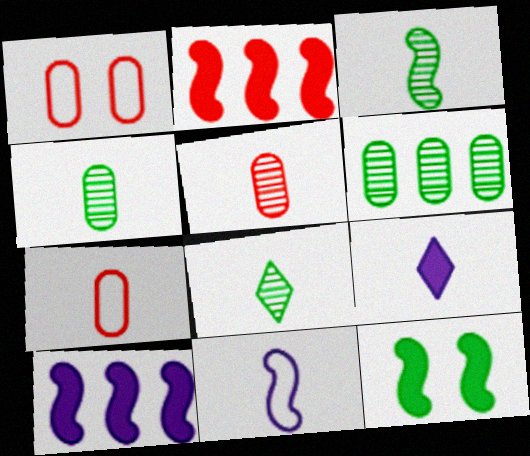[[1, 8, 10], 
[3, 4, 8], 
[3, 7, 9]]